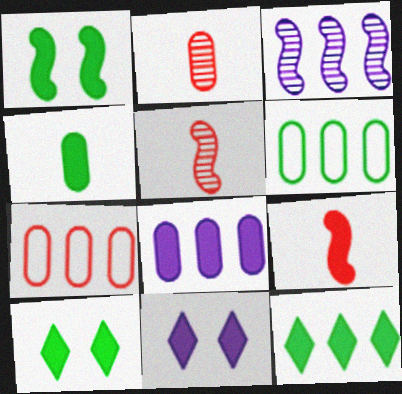[[1, 4, 12], 
[3, 7, 12], 
[5, 6, 11], 
[8, 9, 10]]